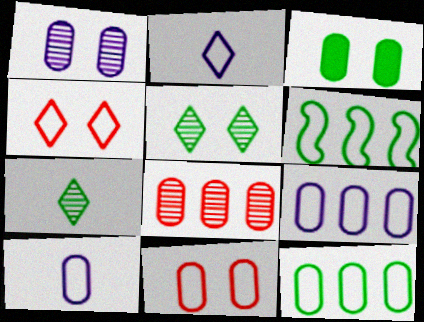[[1, 3, 11], 
[2, 6, 11], 
[3, 6, 7], 
[3, 8, 10], 
[4, 6, 10], 
[10, 11, 12]]